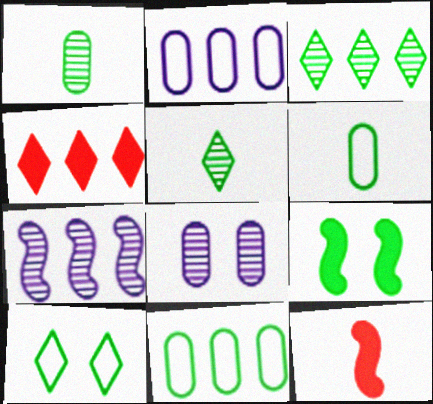[[3, 6, 9], 
[4, 7, 11], 
[5, 9, 11]]